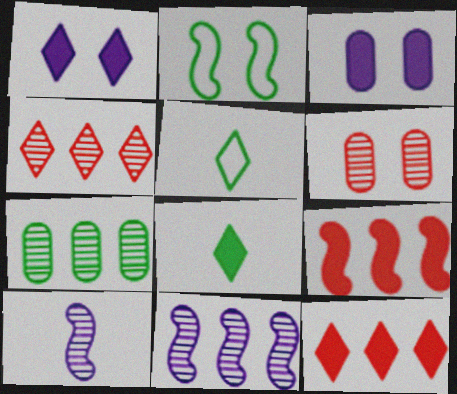[[1, 2, 6], 
[1, 4, 5], 
[1, 8, 12], 
[2, 7, 8], 
[2, 9, 10], 
[3, 8, 9], 
[4, 7, 11]]